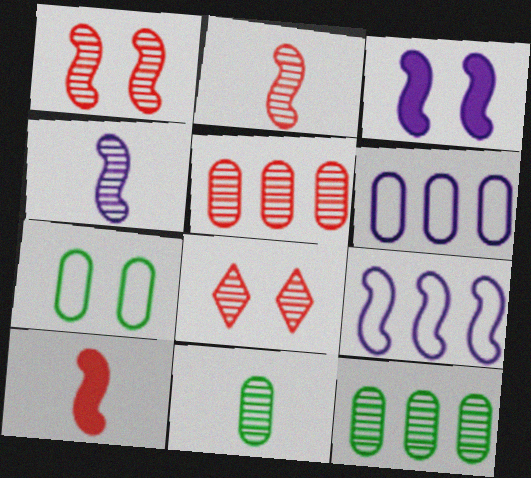[[2, 5, 8], 
[3, 4, 9], 
[3, 7, 8], 
[4, 8, 12]]